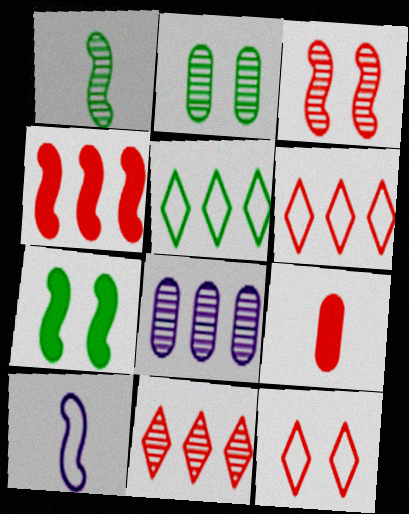[[3, 6, 9], 
[4, 5, 8]]